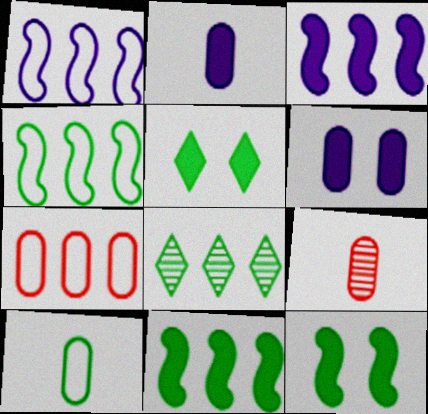[[1, 5, 9], 
[2, 9, 10], 
[3, 7, 8], 
[8, 10, 12]]